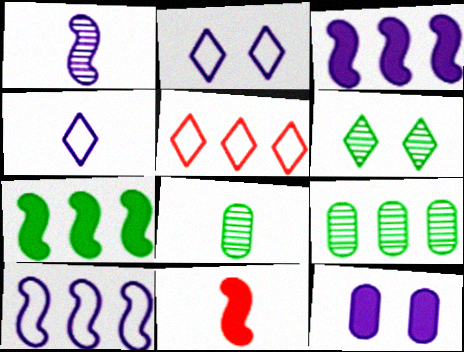[[2, 9, 11], 
[3, 5, 9], 
[4, 8, 11]]